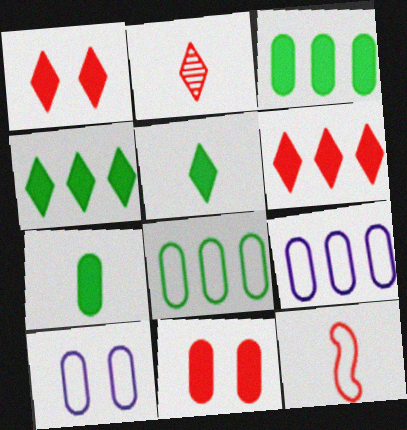[]